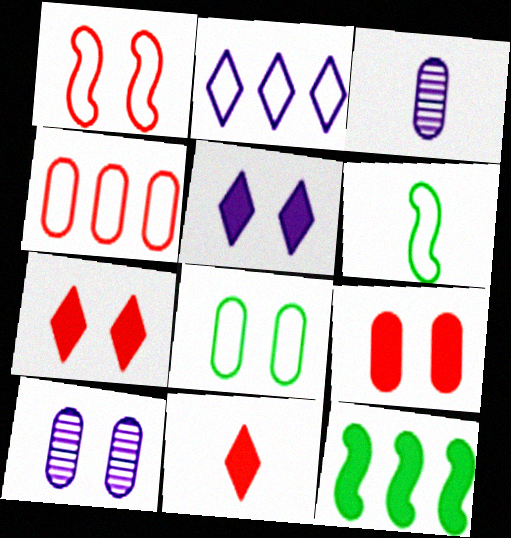[[3, 6, 11], 
[8, 9, 10]]